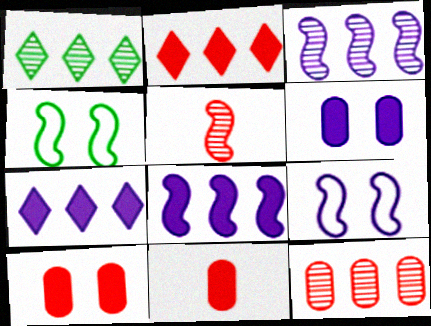[[1, 3, 12], 
[1, 9, 11], 
[4, 5, 8]]